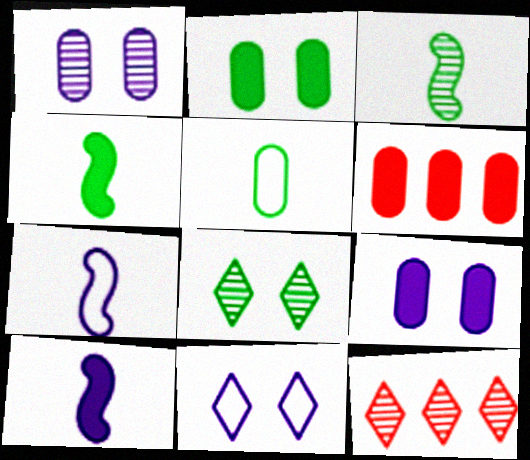[[1, 3, 12], 
[1, 5, 6], 
[2, 7, 12], 
[3, 6, 11], 
[6, 7, 8]]